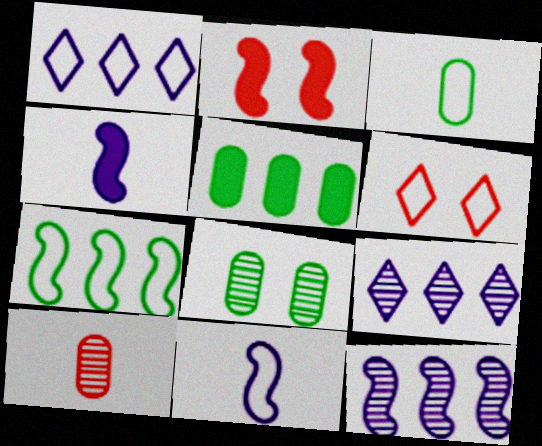[[2, 3, 9], 
[3, 5, 8]]